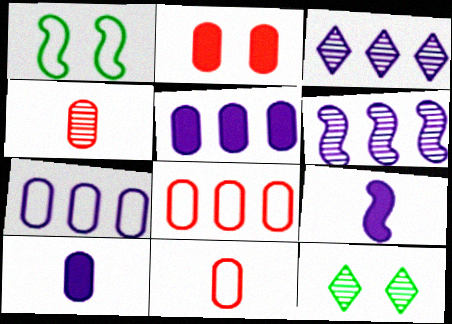[[2, 4, 8], 
[4, 6, 12], 
[8, 9, 12]]